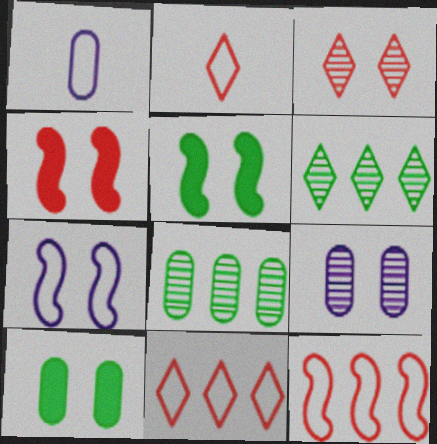[[1, 4, 6], 
[3, 7, 10]]